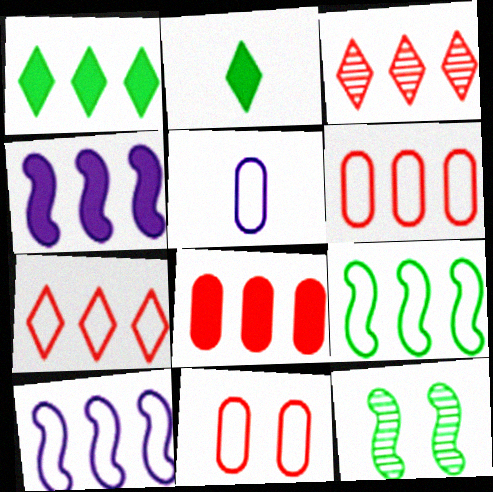[[1, 4, 8]]